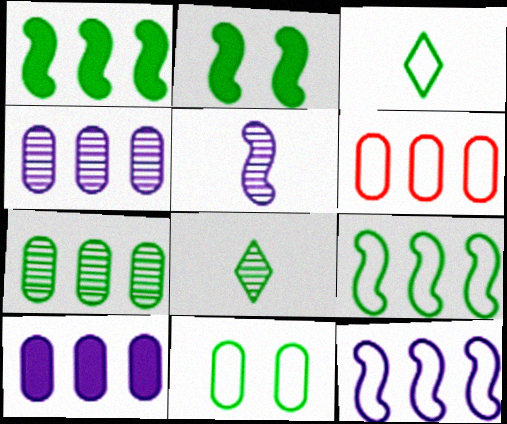[[1, 8, 11], 
[2, 3, 7], 
[3, 9, 11], 
[6, 7, 10]]